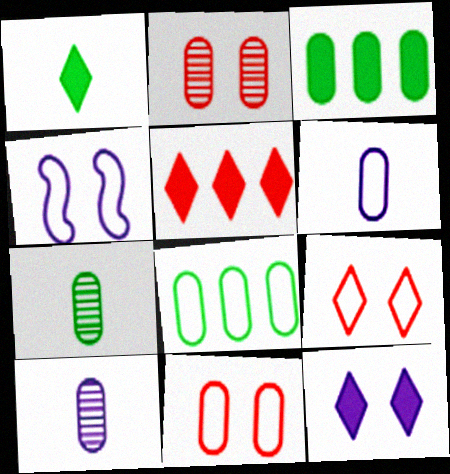[[1, 5, 12], 
[2, 3, 6], 
[3, 10, 11], 
[4, 5, 7], 
[6, 8, 11]]